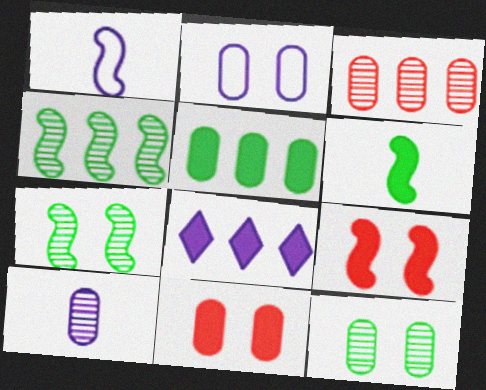[[1, 4, 9], 
[2, 11, 12], 
[3, 10, 12], 
[6, 8, 11]]